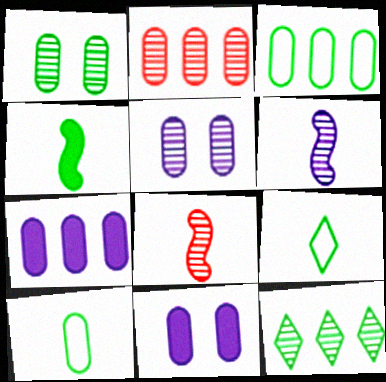[[2, 3, 7], 
[2, 10, 11], 
[5, 8, 12]]